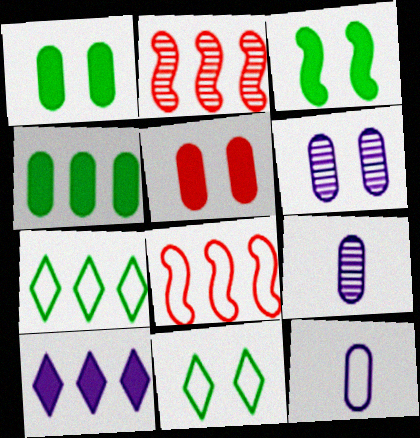[[8, 11, 12]]